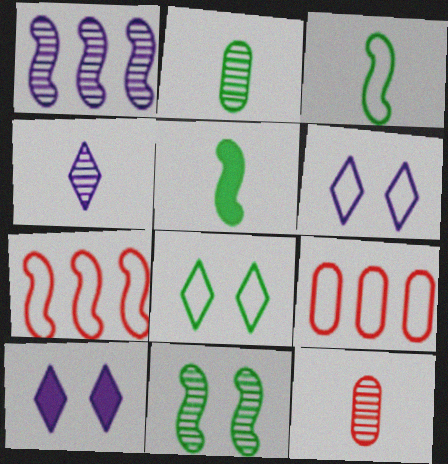[[2, 7, 10], 
[3, 6, 9]]